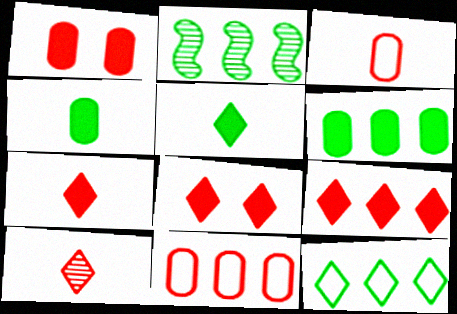[[2, 6, 12], 
[7, 8, 9]]